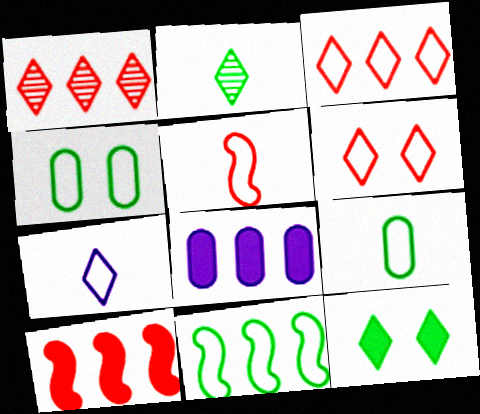[[1, 7, 12], 
[1, 8, 11], 
[5, 7, 9]]